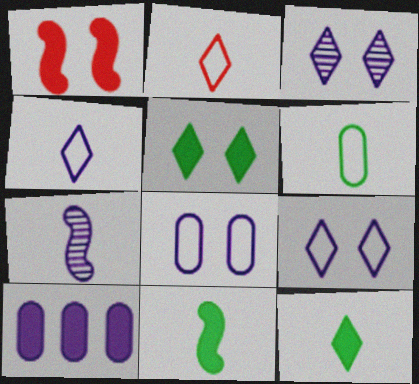[[1, 10, 12], 
[7, 9, 10]]